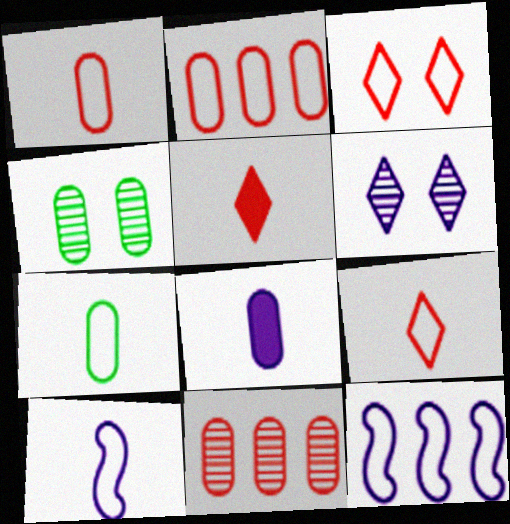[[2, 4, 8], 
[3, 7, 12], 
[4, 5, 12], 
[6, 8, 12], 
[7, 9, 10]]